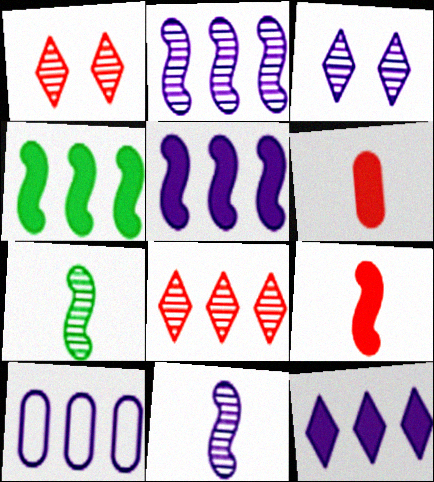[[2, 10, 12], 
[4, 8, 10]]